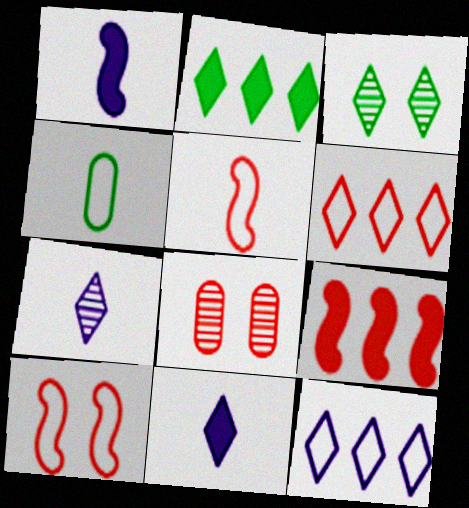[[3, 6, 11], 
[4, 10, 12]]